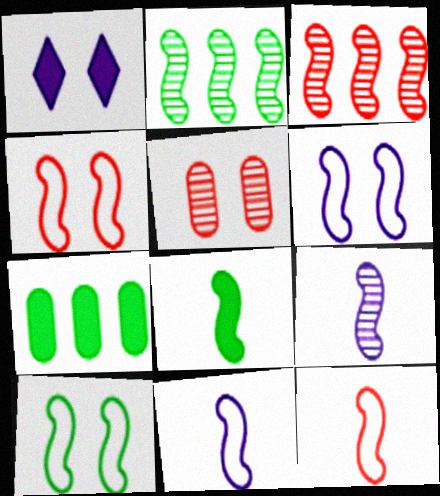[[1, 5, 10], 
[2, 8, 10], 
[3, 6, 8], 
[4, 6, 10], 
[8, 9, 12]]